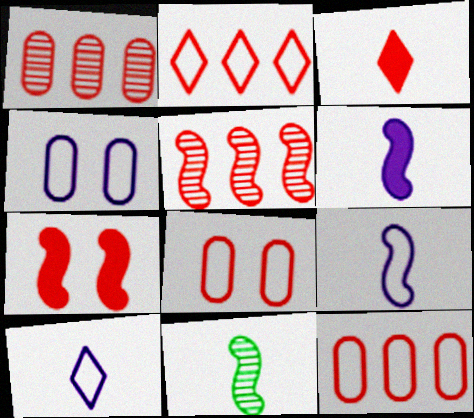[[3, 5, 8]]